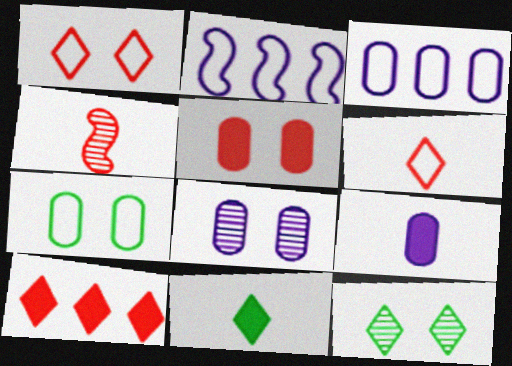[[2, 6, 7], 
[3, 8, 9], 
[5, 7, 8]]